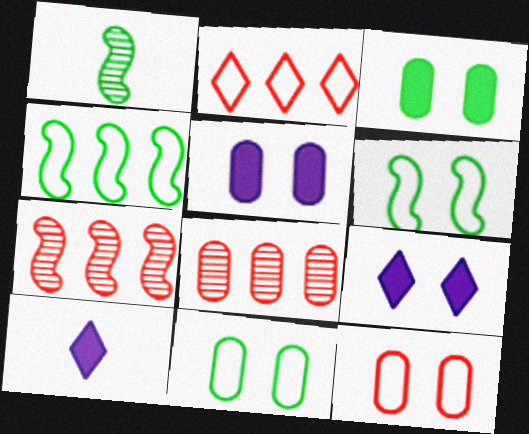[[1, 2, 5], 
[6, 8, 10], 
[7, 10, 11]]